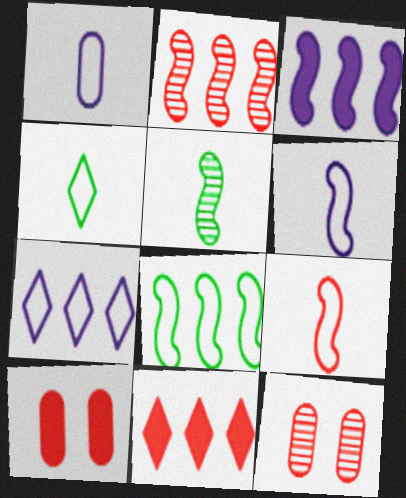[[1, 4, 9], 
[2, 3, 8], 
[3, 4, 12], 
[5, 7, 10], 
[9, 11, 12]]